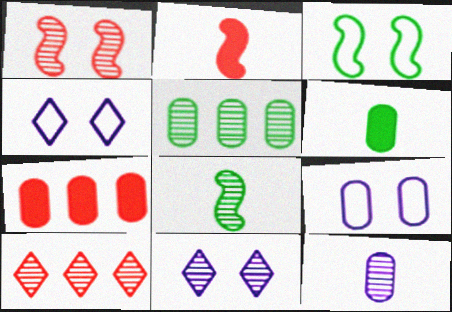[[2, 4, 5], 
[4, 7, 8]]